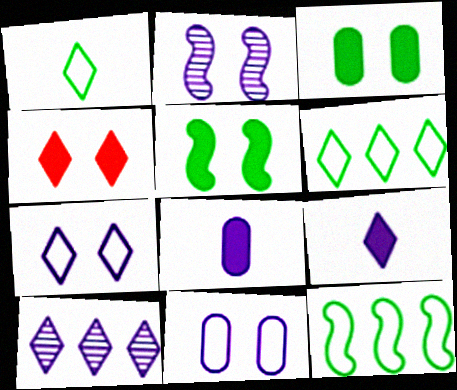[[1, 4, 10], 
[7, 9, 10]]